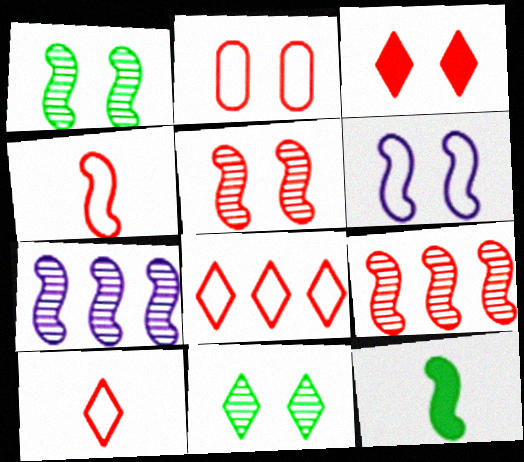[[2, 3, 5], 
[2, 4, 8], 
[6, 9, 12]]